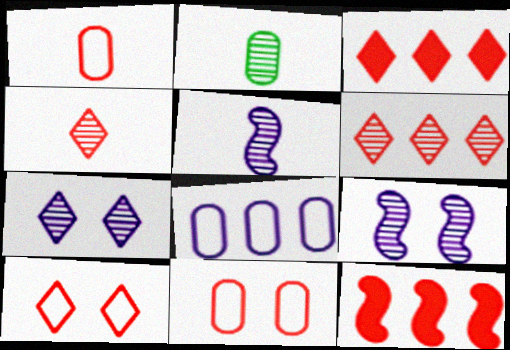[[2, 4, 5], 
[2, 6, 9], 
[3, 4, 10], 
[4, 11, 12]]